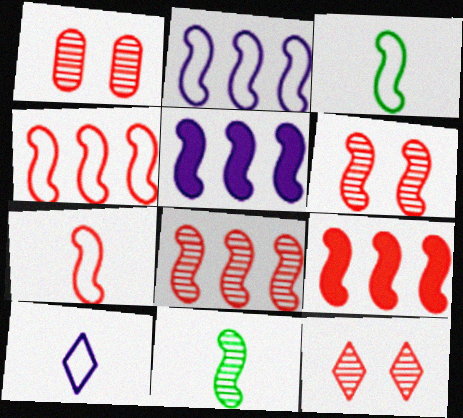[[1, 6, 12], 
[3, 5, 6], 
[4, 8, 9], 
[6, 7, 9]]